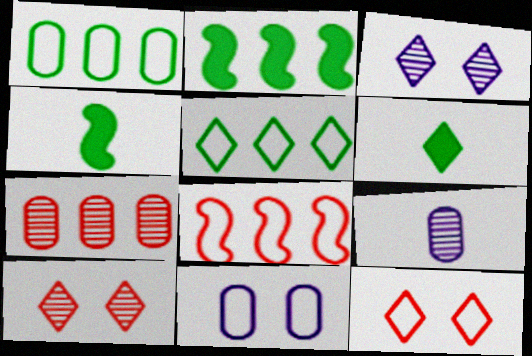[[2, 9, 12]]